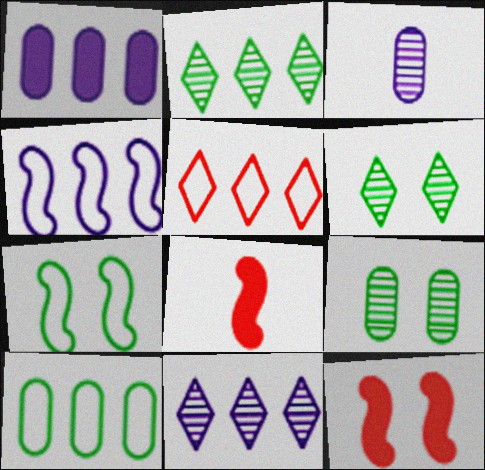[[1, 4, 11], 
[4, 5, 10]]